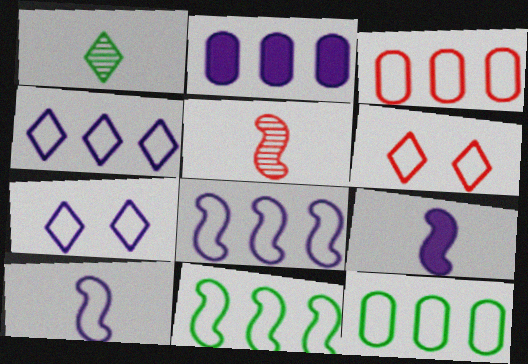[[3, 4, 11], 
[6, 10, 12]]